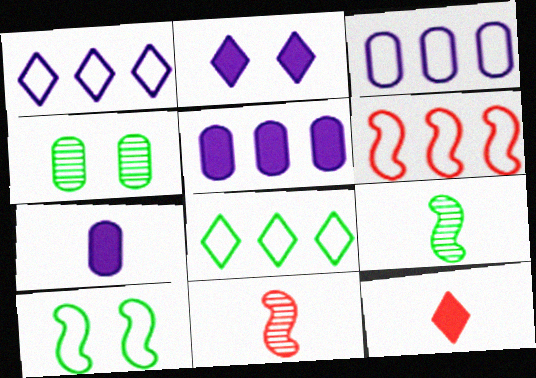[[3, 6, 8]]